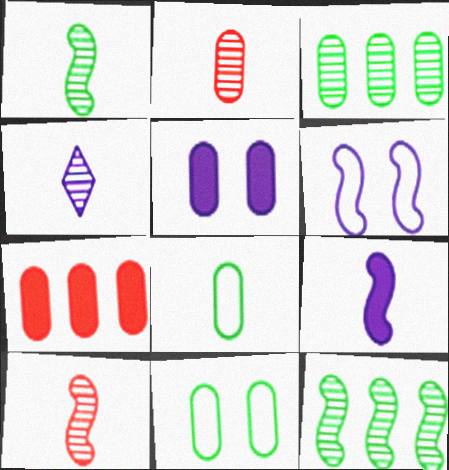[[1, 2, 4]]